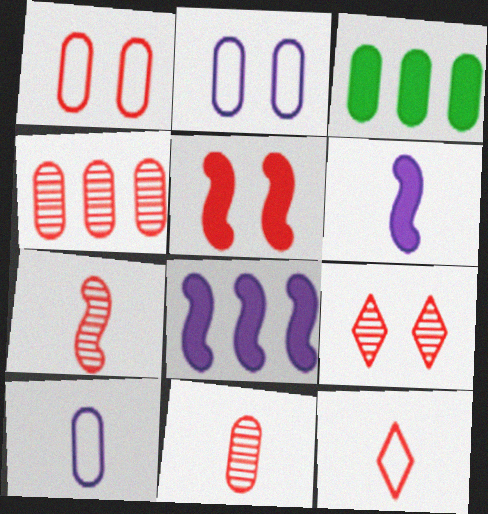[[1, 5, 9], 
[2, 3, 11], 
[4, 5, 12], 
[4, 7, 9]]